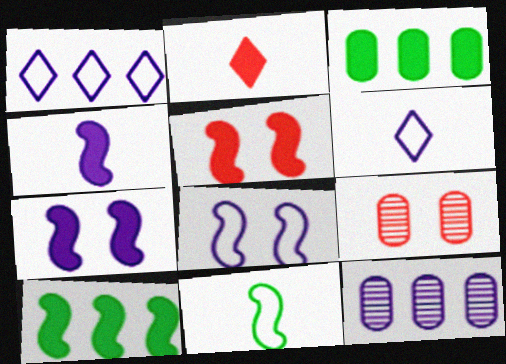[[2, 3, 7], 
[4, 5, 10], 
[6, 7, 12], 
[6, 9, 10]]